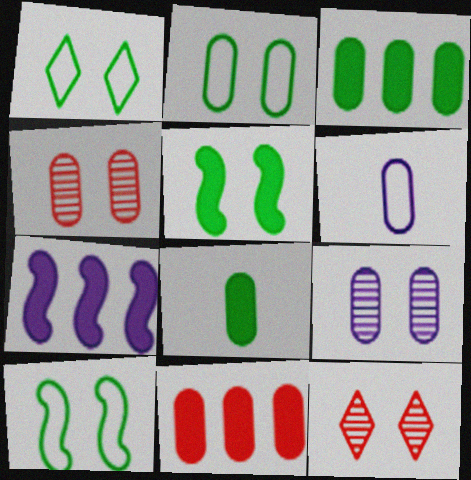[[1, 2, 10], 
[3, 4, 6]]